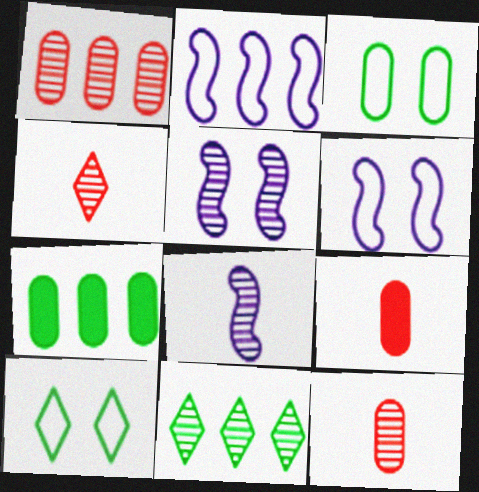[[4, 6, 7], 
[5, 11, 12], 
[6, 9, 11]]